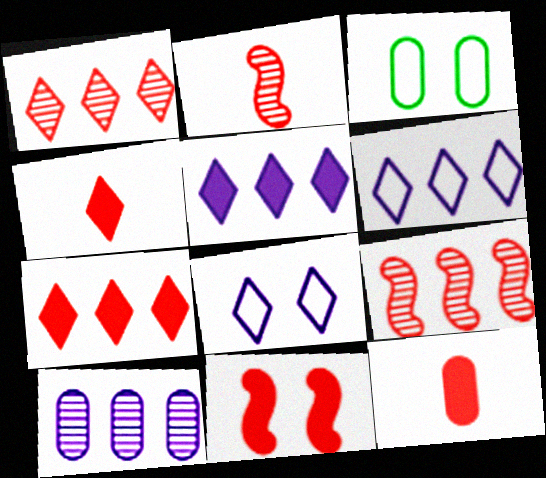[[2, 3, 5], 
[3, 10, 12], 
[7, 11, 12]]